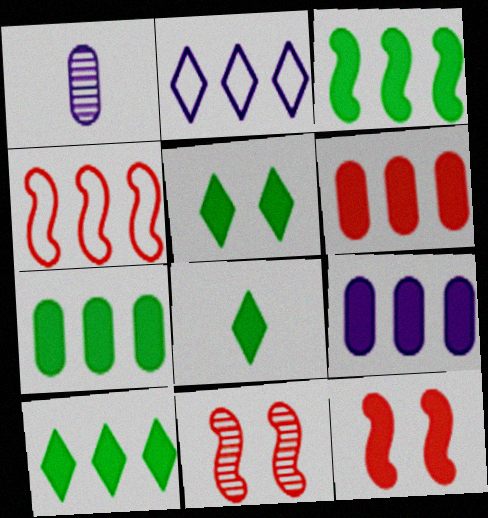[[1, 4, 5], 
[3, 7, 10], 
[5, 8, 10], 
[6, 7, 9], 
[8, 9, 12]]